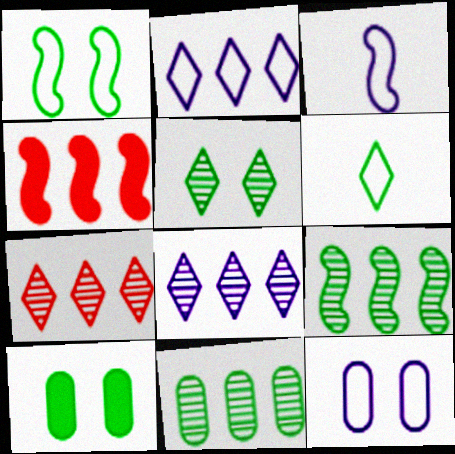[[1, 5, 10], 
[2, 3, 12], 
[2, 4, 11], 
[3, 7, 10], 
[6, 9, 10]]